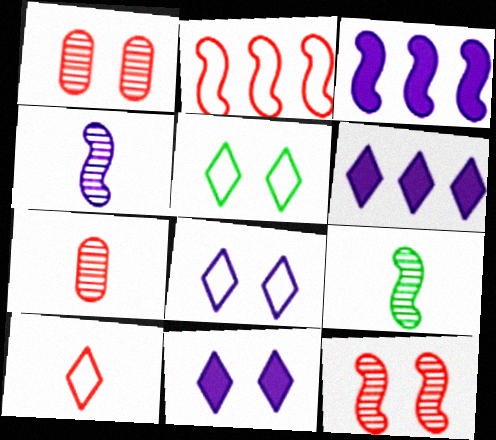[[3, 5, 7]]